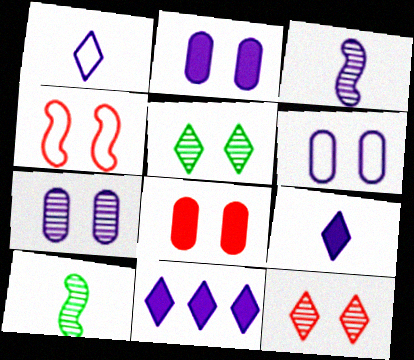[[2, 4, 5], 
[2, 6, 7], 
[3, 6, 11], 
[4, 8, 12]]